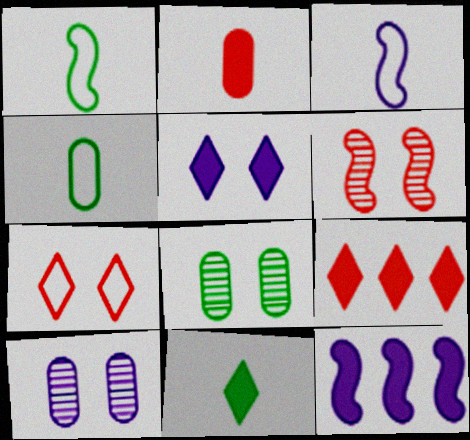[[1, 6, 12], 
[1, 9, 10], 
[3, 8, 9], 
[5, 9, 11]]